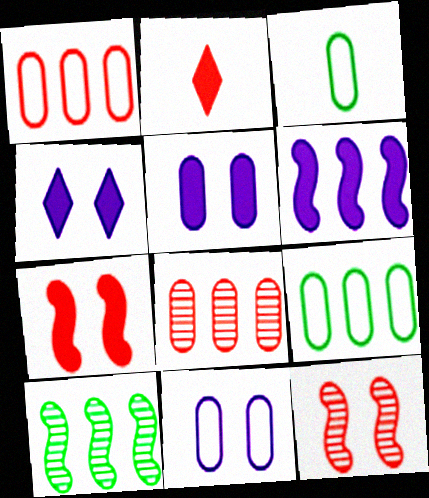[[1, 2, 12], 
[1, 3, 11], 
[2, 10, 11], 
[3, 5, 8]]